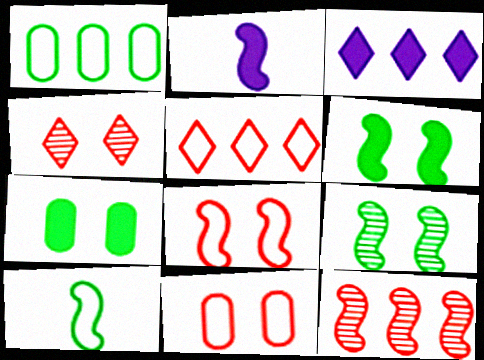[[1, 2, 4], 
[1, 3, 12]]